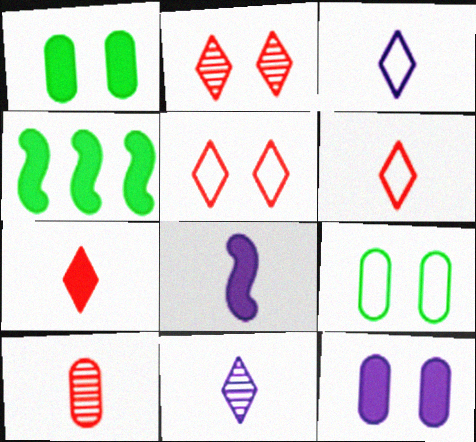[[4, 7, 12]]